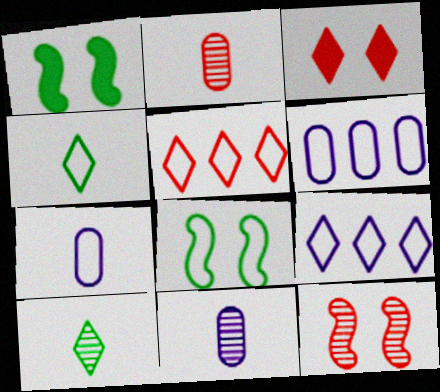[[1, 2, 9], 
[1, 5, 11], 
[3, 9, 10], 
[5, 7, 8]]